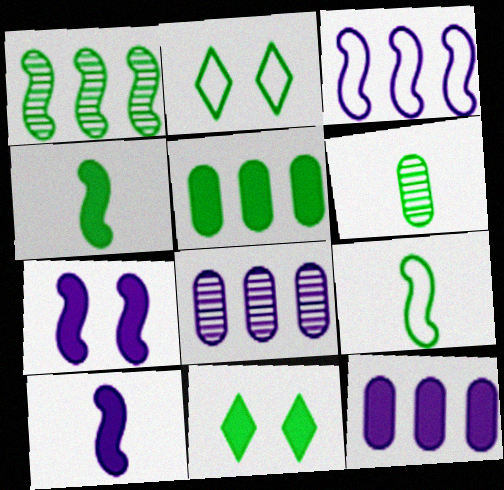[[4, 5, 11]]